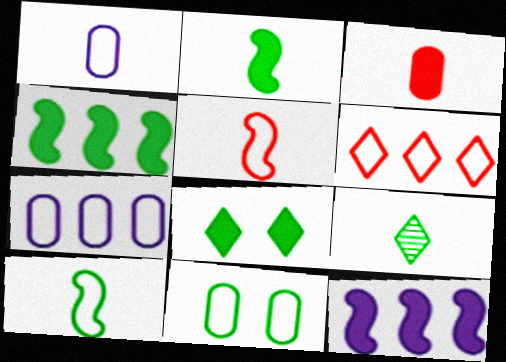[[3, 8, 12], 
[4, 9, 11]]